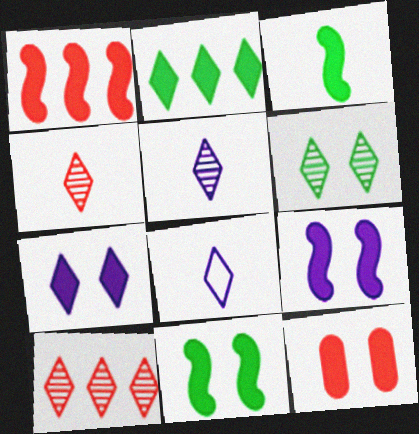[[1, 3, 9], 
[5, 6, 10], 
[7, 11, 12]]